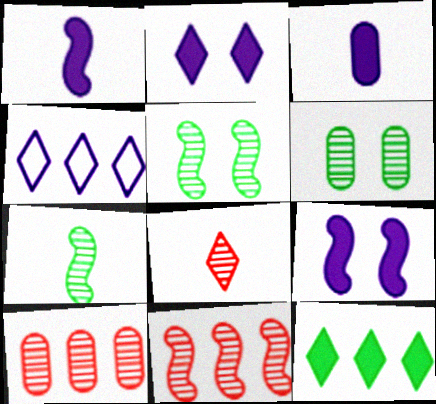[]